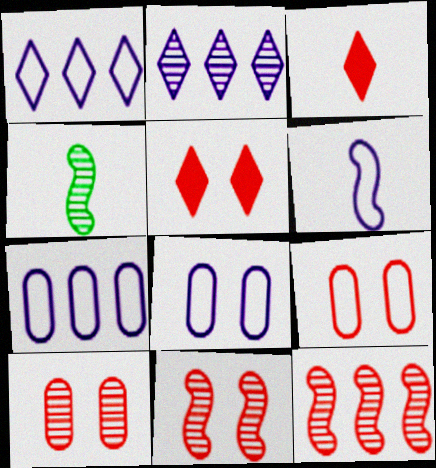[[1, 6, 8], 
[2, 4, 10], 
[3, 9, 12], 
[4, 5, 7], 
[5, 9, 11]]